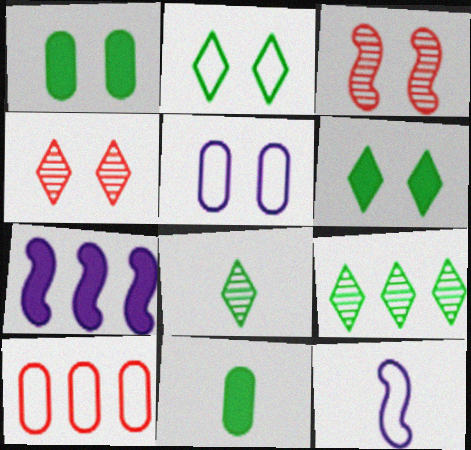[[2, 10, 12], 
[3, 5, 6], 
[7, 9, 10]]